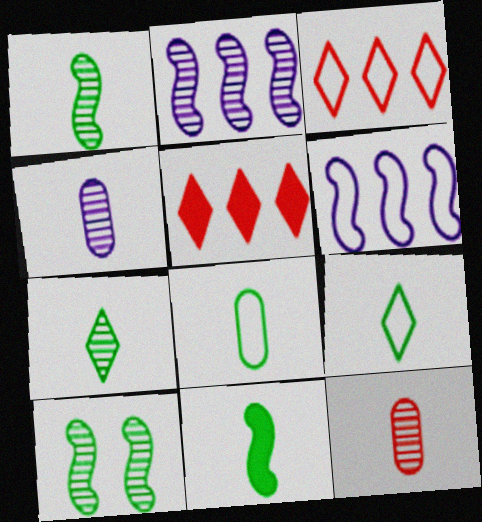[[7, 8, 11]]